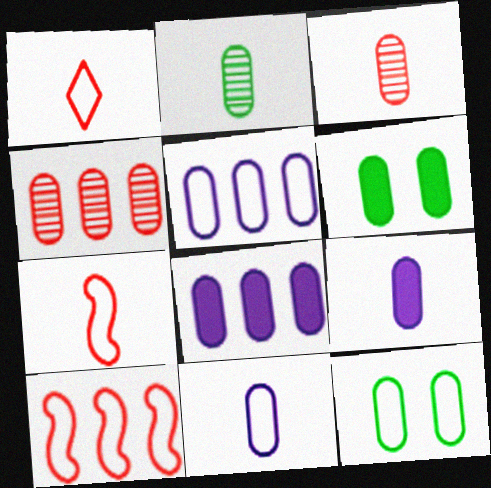[[3, 5, 6], 
[3, 8, 12], 
[4, 6, 11], 
[4, 9, 12]]